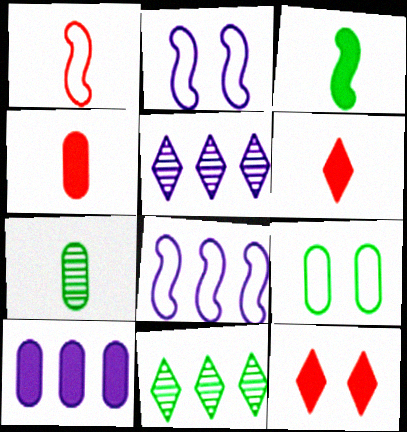[[2, 4, 11], 
[3, 9, 11], 
[3, 10, 12], 
[5, 8, 10], 
[7, 8, 12]]